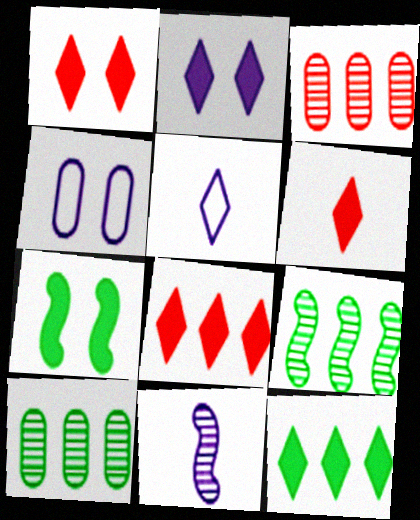[[1, 6, 8], 
[2, 6, 12], 
[3, 5, 7], 
[4, 6, 9]]